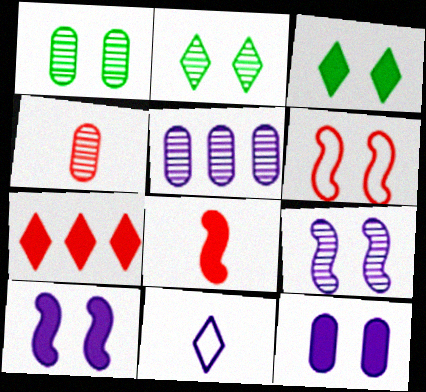[[1, 4, 5], 
[2, 6, 12], 
[2, 7, 11], 
[4, 6, 7], 
[5, 10, 11]]